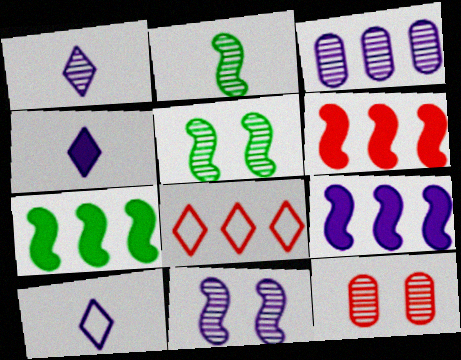[[1, 3, 11], 
[1, 4, 10], 
[3, 7, 8], 
[6, 7, 9], 
[7, 10, 12]]